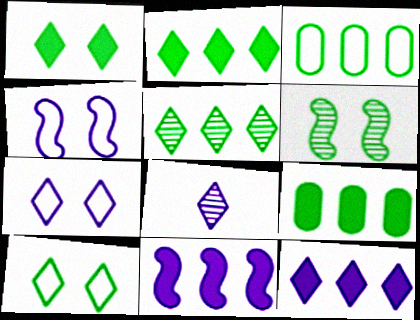[[7, 8, 12]]